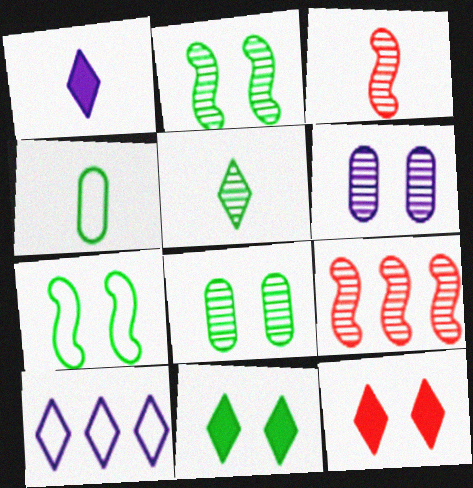[[1, 3, 4], 
[5, 6, 9], 
[5, 10, 12], 
[6, 7, 12], 
[7, 8, 11]]